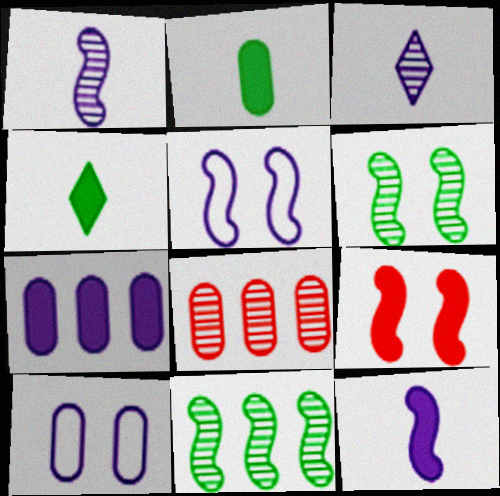[[2, 8, 10], 
[3, 5, 7], 
[3, 6, 8], 
[4, 5, 8], 
[4, 7, 9], 
[5, 6, 9]]